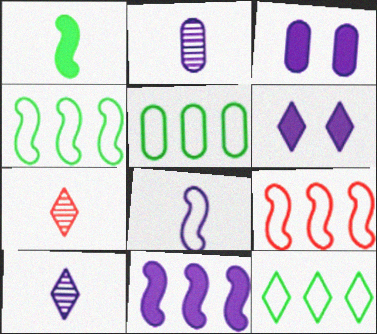[[3, 4, 7], 
[4, 5, 12], 
[6, 7, 12]]